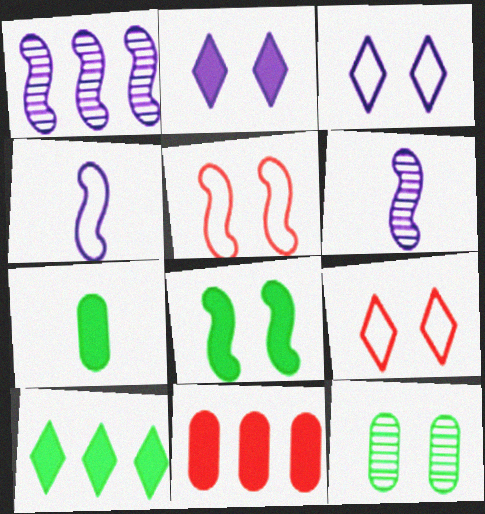[[1, 7, 9], 
[2, 5, 12], 
[7, 8, 10]]